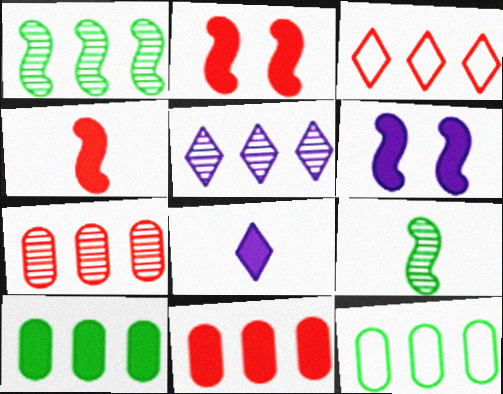[[1, 5, 7], 
[2, 8, 10]]